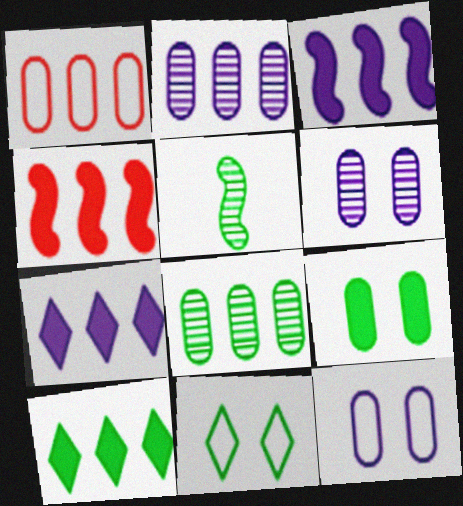[]